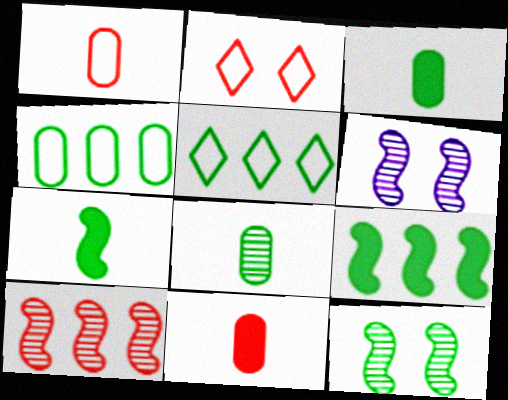[[2, 10, 11], 
[3, 5, 12], 
[5, 6, 11]]